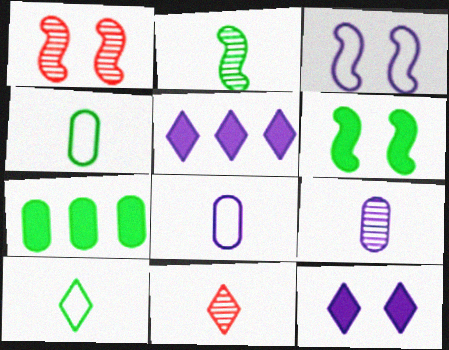[[1, 3, 6], 
[1, 4, 5], 
[2, 9, 11], 
[3, 5, 9], 
[3, 7, 11]]